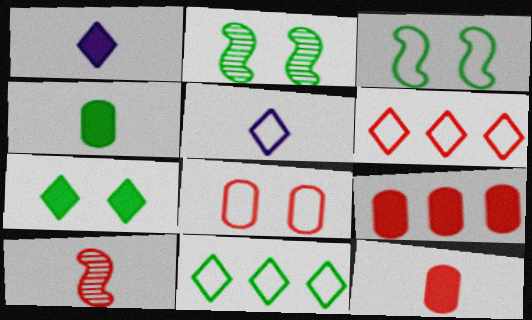[[2, 4, 11], 
[2, 5, 9], 
[4, 5, 10]]